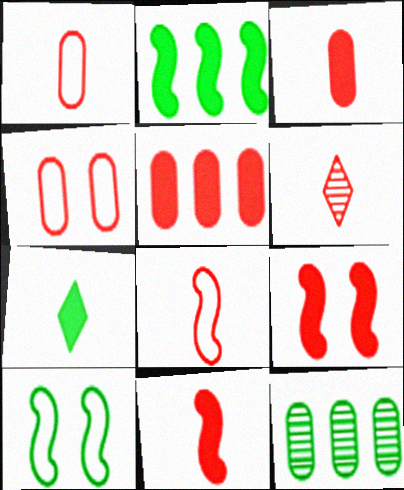[[1, 6, 11], 
[3, 6, 8], 
[7, 10, 12]]